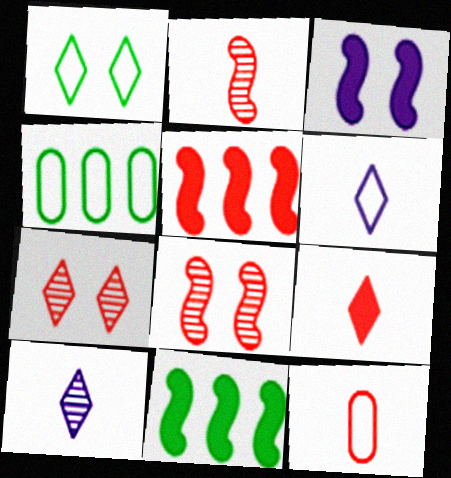[[2, 9, 12], 
[5, 7, 12]]